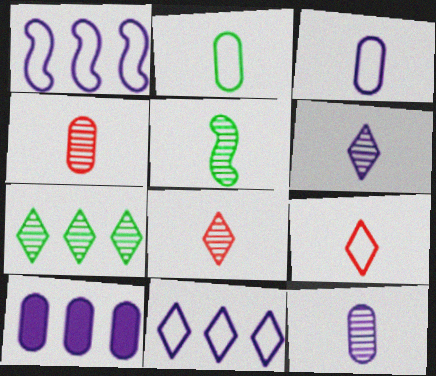[[4, 5, 6], 
[5, 8, 12]]